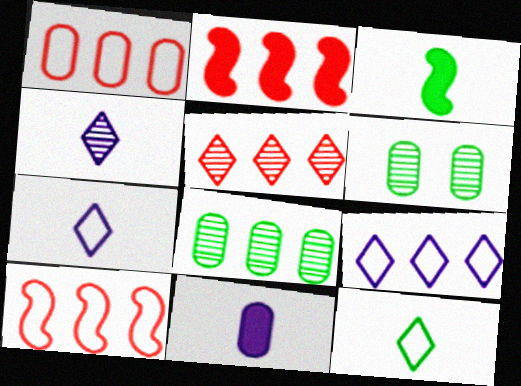[[1, 2, 5], 
[1, 6, 11], 
[2, 6, 7], 
[2, 8, 9]]